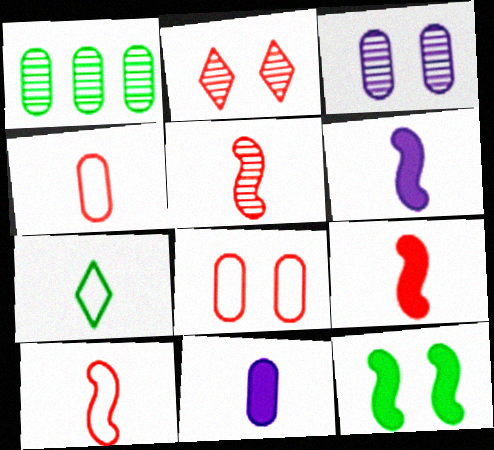[[1, 7, 12], 
[1, 8, 11], 
[5, 7, 11], 
[5, 9, 10]]